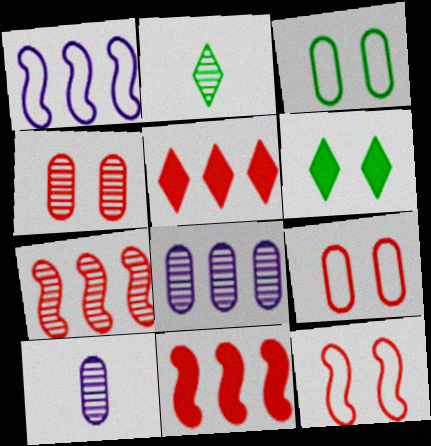[]